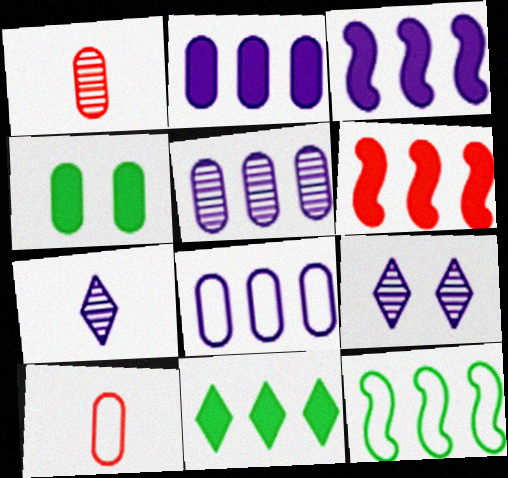[[1, 4, 8], 
[2, 5, 8], 
[2, 6, 11], 
[4, 5, 10]]